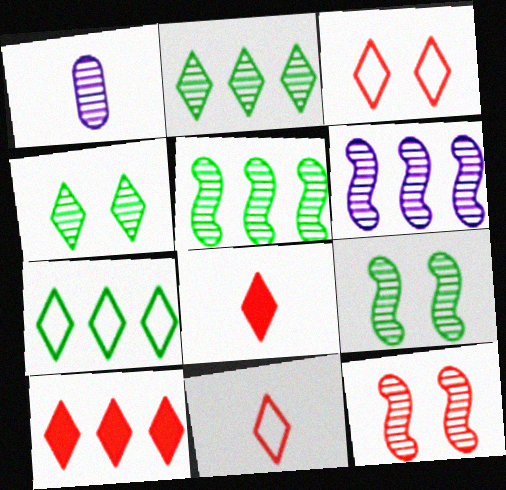[[1, 2, 12]]